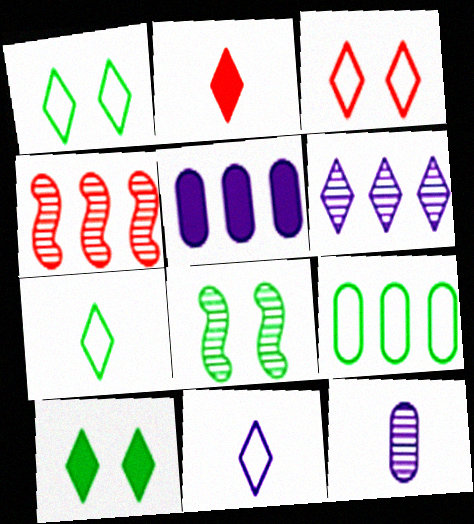[[1, 2, 6]]